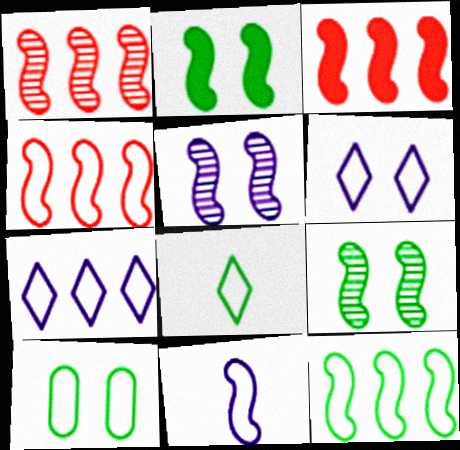[[1, 2, 11], 
[1, 3, 4], 
[3, 9, 11], 
[8, 10, 12]]